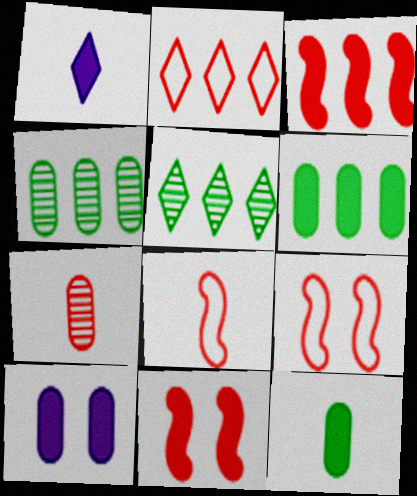[[1, 4, 9], 
[1, 6, 11], 
[2, 7, 11], 
[5, 8, 10]]